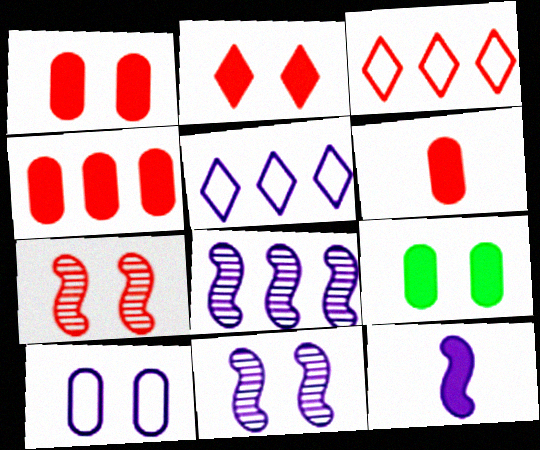[[1, 4, 6], 
[3, 6, 7]]